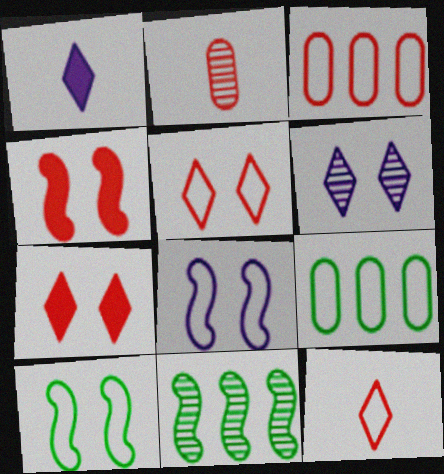[[2, 6, 11], 
[8, 9, 12]]